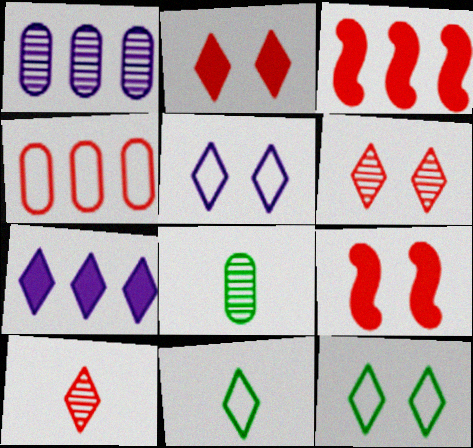[[1, 9, 11], 
[3, 5, 8], 
[4, 9, 10], 
[6, 7, 11], 
[7, 10, 12]]